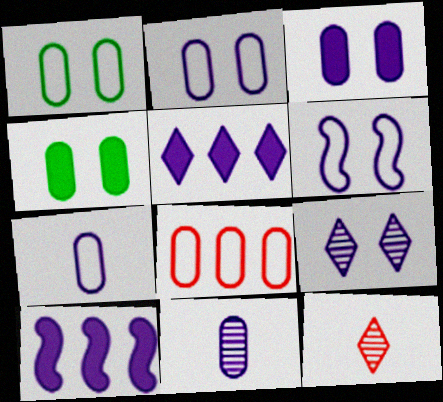[[1, 7, 8], 
[1, 10, 12], 
[3, 6, 9], 
[4, 8, 11], 
[5, 6, 11], 
[7, 9, 10]]